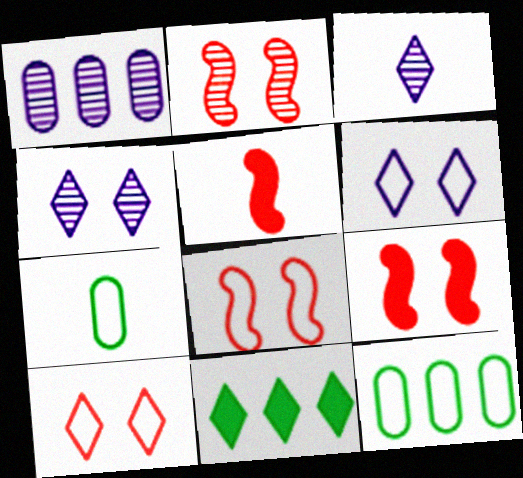[[2, 8, 9], 
[3, 5, 7], 
[3, 9, 12], 
[3, 10, 11], 
[4, 5, 12]]